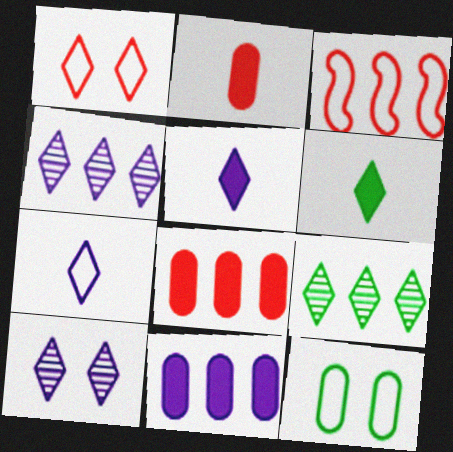[[1, 4, 6], 
[1, 5, 9], 
[3, 7, 12], 
[3, 9, 11]]